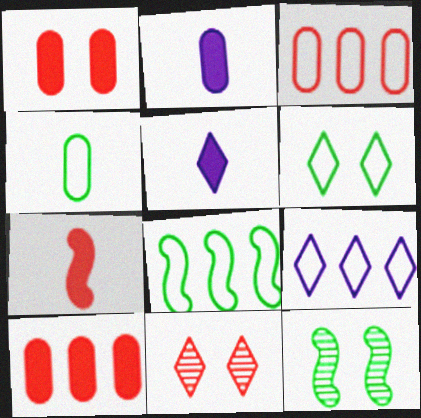[[2, 8, 11], 
[3, 5, 12], 
[3, 7, 11], 
[3, 8, 9], 
[4, 6, 8]]